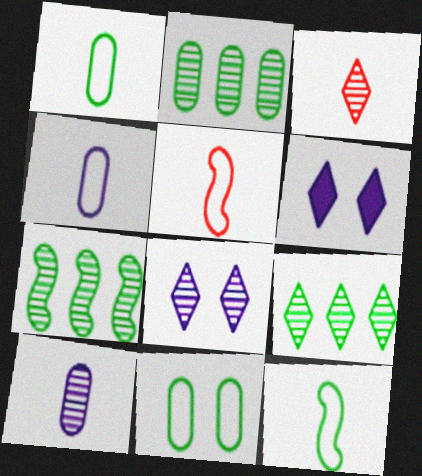[[2, 5, 6], 
[2, 7, 9], 
[3, 8, 9]]